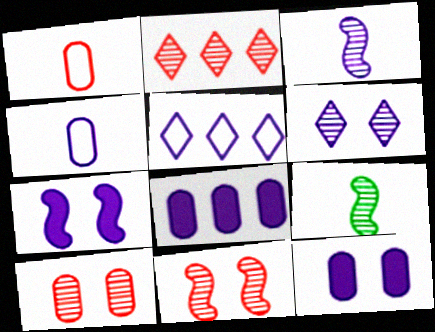[[3, 5, 12]]